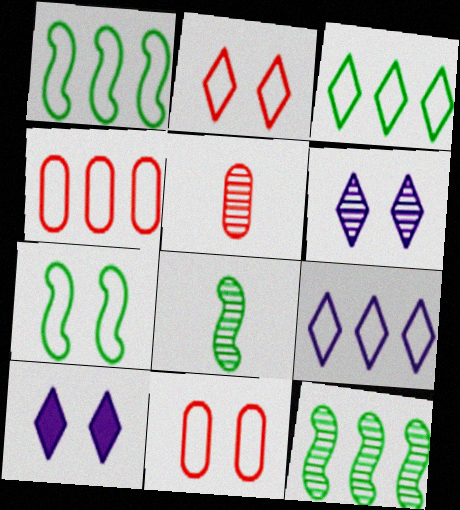[[1, 4, 9], 
[1, 5, 10], 
[4, 8, 10], 
[5, 6, 12]]